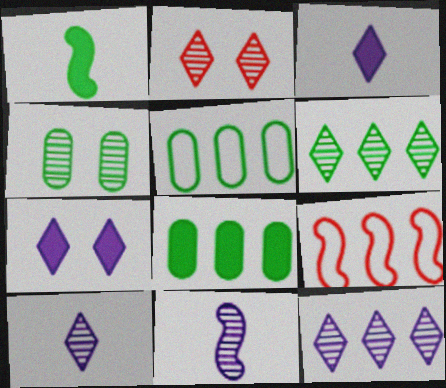[[2, 6, 10], 
[3, 4, 9], 
[8, 9, 12]]